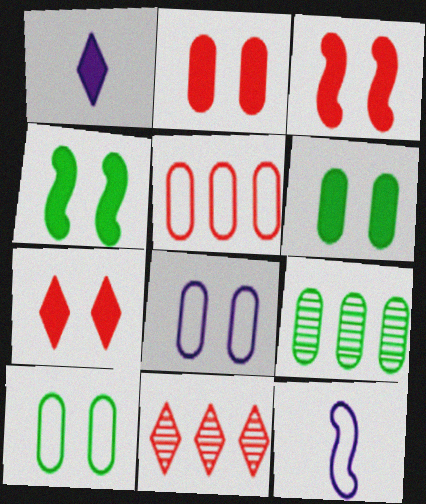[[2, 3, 7], 
[6, 11, 12], 
[7, 9, 12]]